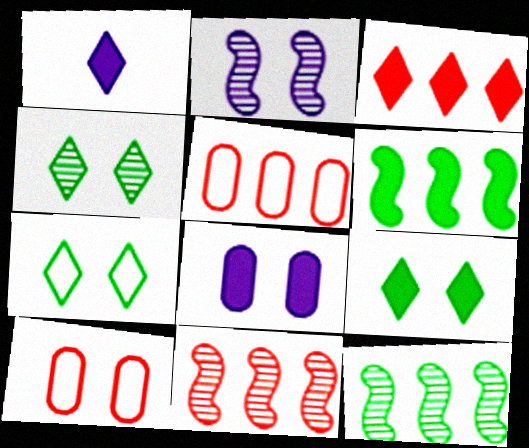[[1, 3, 9], 
[1, 10, 12], 
[2, 9, 10], 
[3, 5, 11], 
[4, 7, 9]]